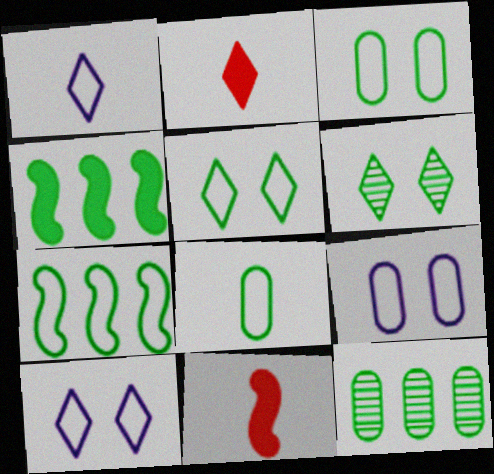[[4, 6, 8], 
[5, 7, 8], 
[10, 11, 12]]